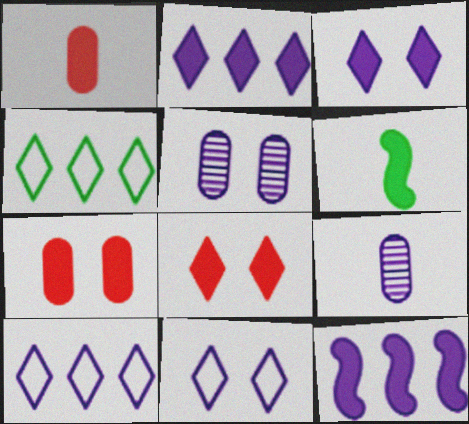[[2, 6, 7], 
[9, 11, 12]]